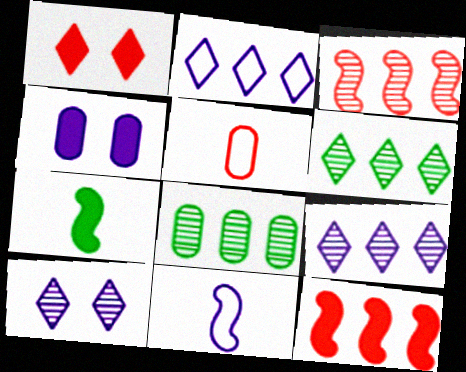[[1, 3, 5], 
[1, 8, 11], 
[2, 8, 12], 
[3, 8, 9], 
[4, 5, 8], 
[4, 9, 11]]